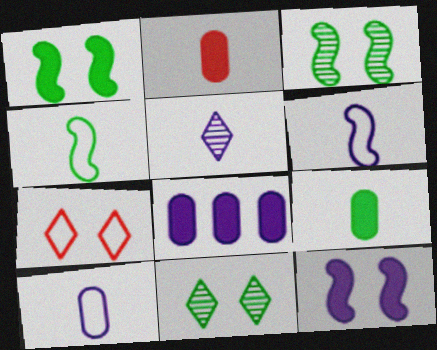[[2, 4, 5]]